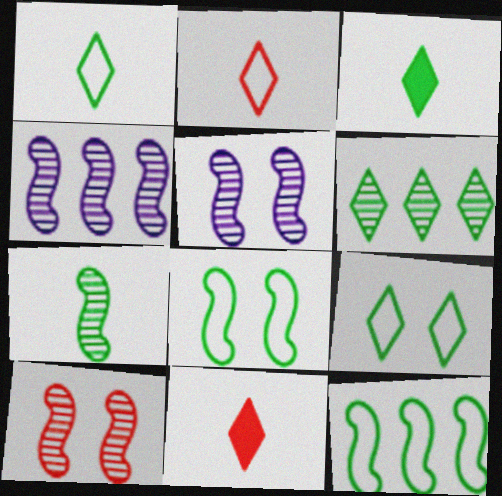[[3, 6, 9], 
[4, 7, 10]]